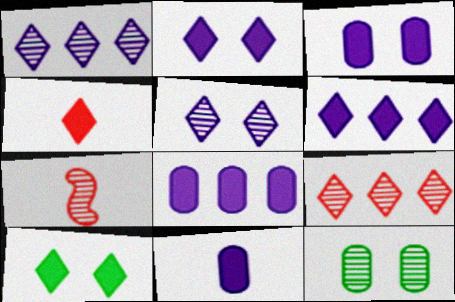[[1, 7, 12], 
[3, 8, 11], 
[4, 6, 10]]